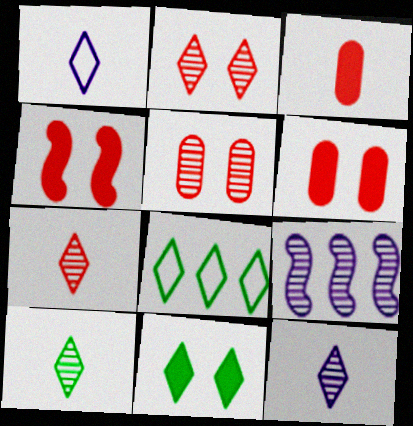[[5, 9, 10], 
[7, 10, 12], 
[8, 10, 11]]